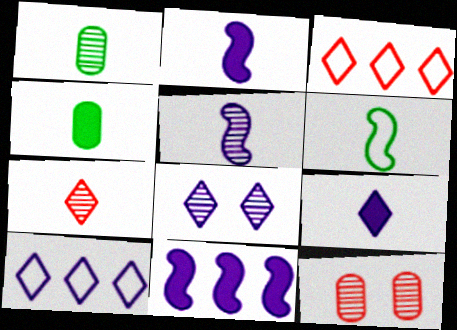[[1, 5, 7], 
[8, 9, 10]]